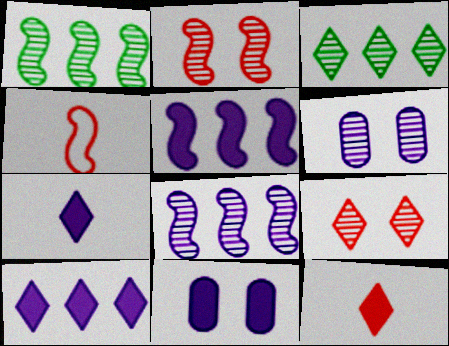[[3, 4, 11], 
[5, 7, 11]]